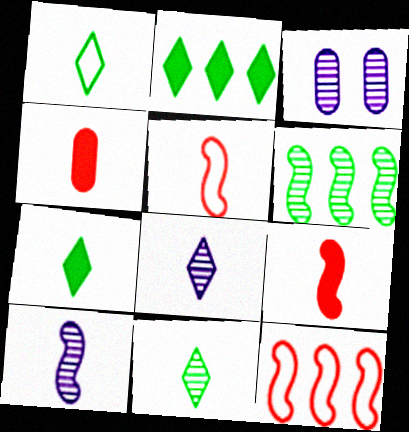[[1, 4, 10], 
[1, 7, 11], 
[2, 3, 5], 
[3, 7, 12]]